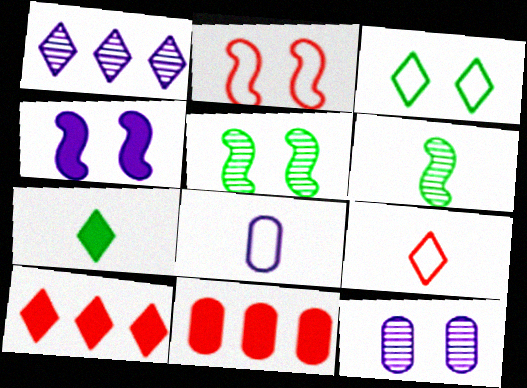[[1, 4, 8], 
[2, 4, 5], 
[4, 7, 11], 
[5, 8, 10]]